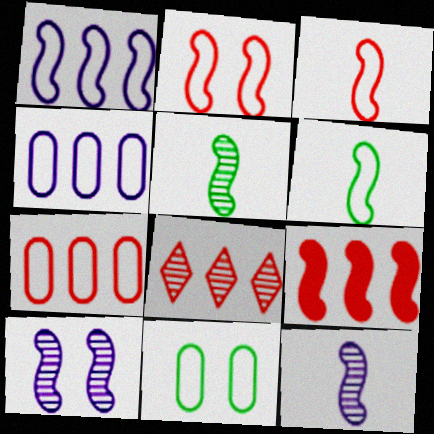[[1, 2, 6], 
[6, 9, 10], 
[7, 8, 9]]